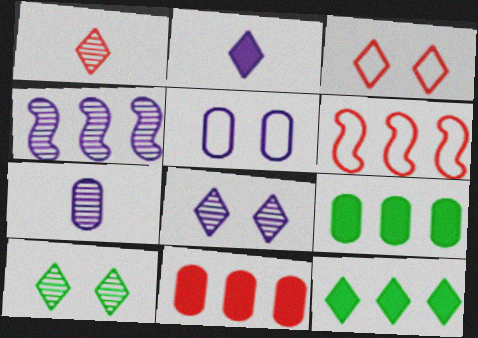[[2, 4, 5], 
[4, 7, 8]]